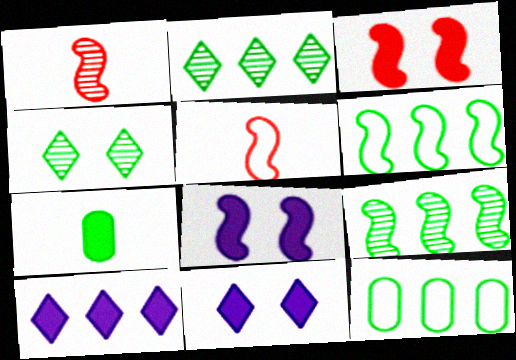[[1, 6, 8], 
[1, 11, 12], 
[3, 7, 10], 
[4, 6, 7], 
[5, 8, 9]]